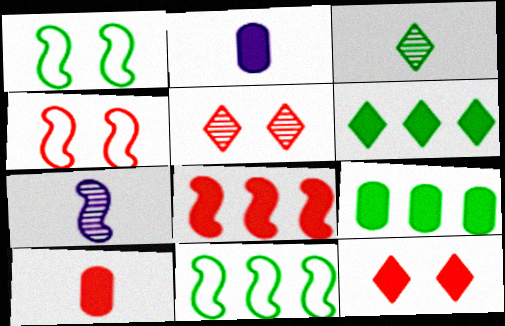[[1, 3, 9], 
[1, 7, 8], 
[2, 5, 11], 
[8, 10, 12]]